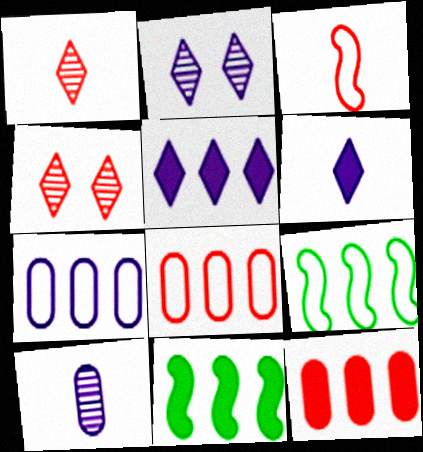[[3, 4, 12], 
[5, 11, 12]]